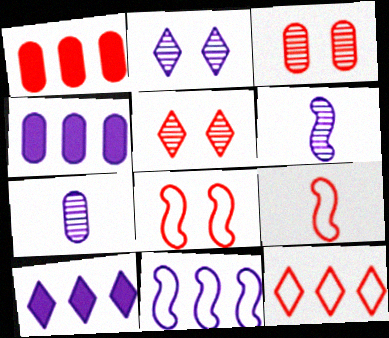[[1, 5, 9]]